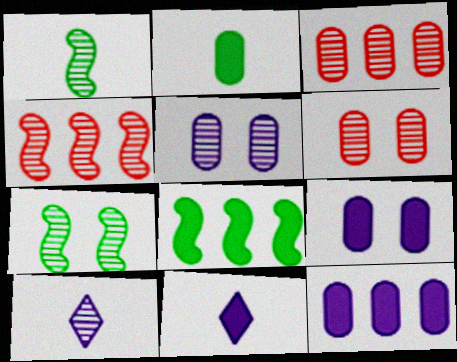[[3, 7, 10]]